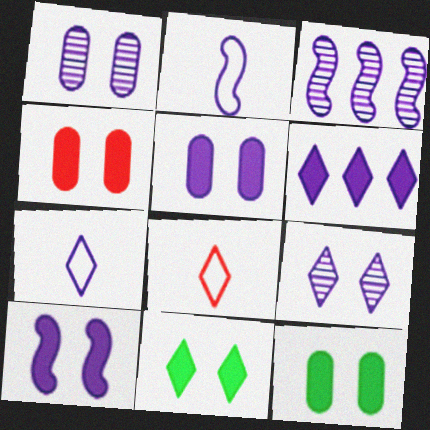[[1, 2, 6], 
[2, 3, 10], 
[3, 5, 7], 
[3, 8, 12], 
[4, 5, 12], 
[4, 10, 11], 
[6, 7, 9]]